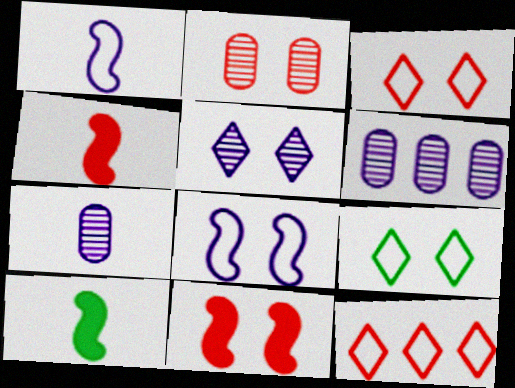[[2, 3, 11], 
[2, 4, 12], 
[3, 6, 10], 
[4, 6, 9]]